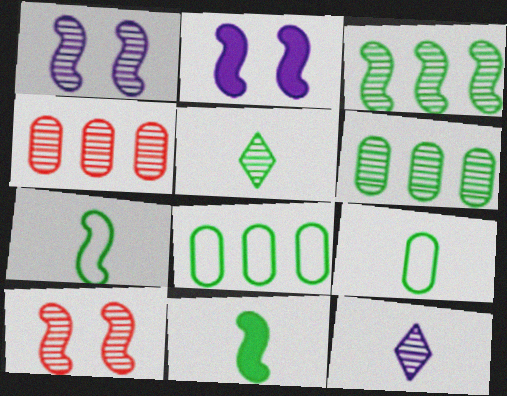[[1, 4, 5], 
[5, 9, 11], 
[6, 10, 12]]